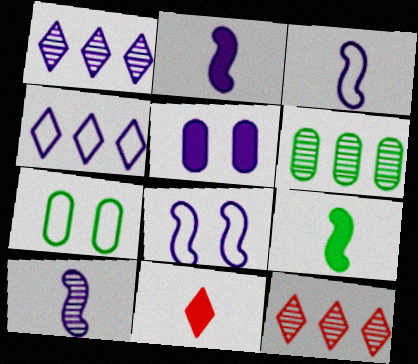[[1, 3, 5], 
[2, 3, 10], 
[2, 7, 12], 
[4, 5, 10], 
[6, 8, 11]]